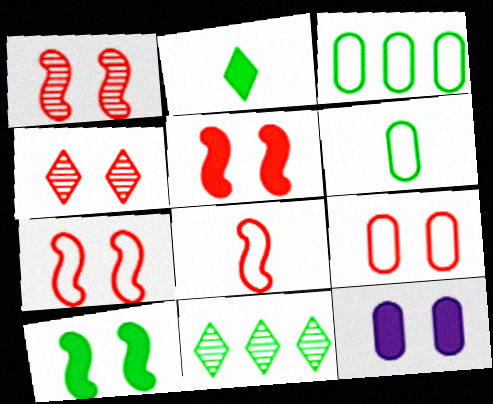[[1, 5, 7], 
[4, 5, 9], 
[6, 10, 11], 
[8, 11, 12]]